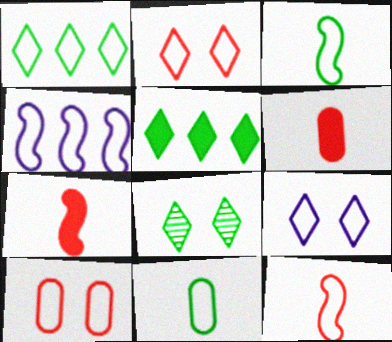[[2, 4, 11], 
[4, 6, 8]]